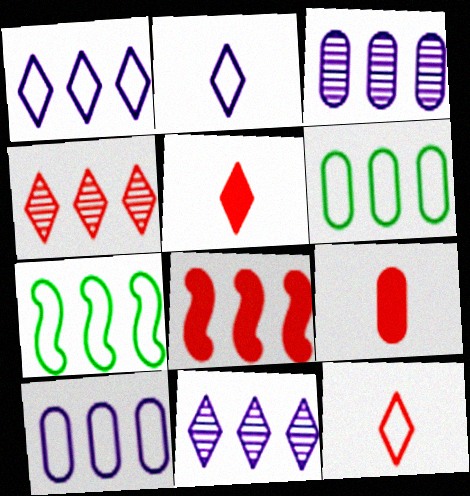[[6, 8, 11]]